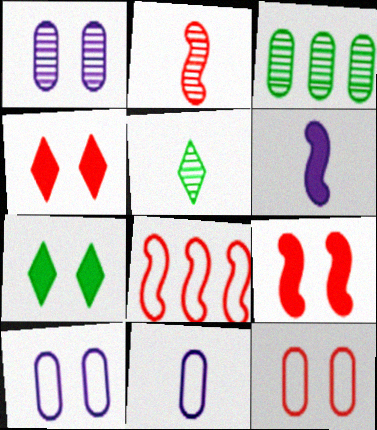[[2, 8, 9]]